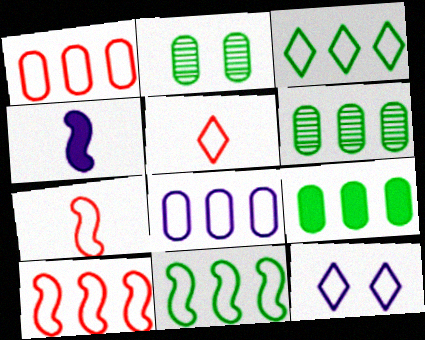[[3, 5, 12], 
[3, 8, 10]]